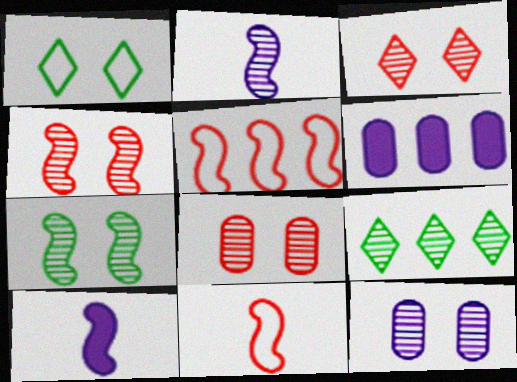[[2, 8, 9], 
[3, 4, 8], 
[3, 7, 12], 
[5, 6, 9], 
[5, 7, 10]]